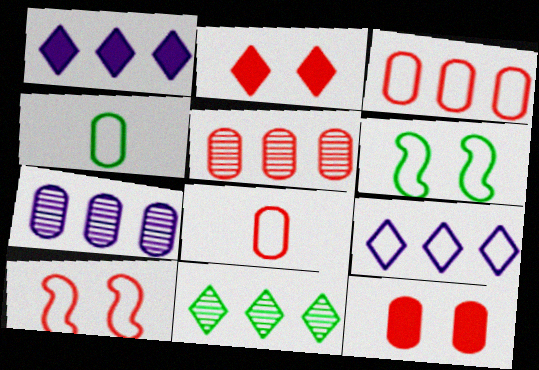[[4, 7, 12], 
[4, 9, 10], 
[5, 8, 12], 
[6, 8, 9]]